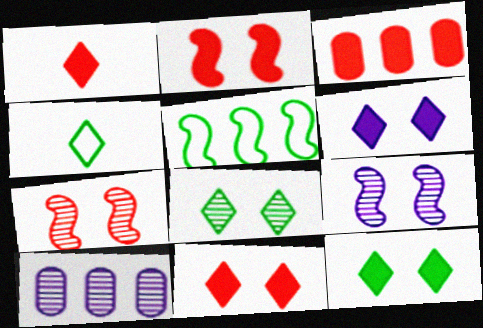[[1, 2, 3], 
[2, 4, 10], 
[3, 4, 9], 
[6, 11, 12]]